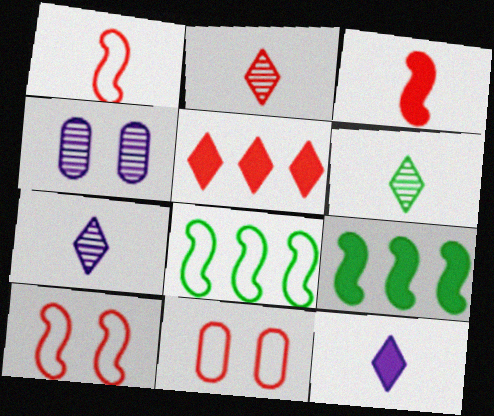[[2, 6, 7], 
[7, 9, 11]]